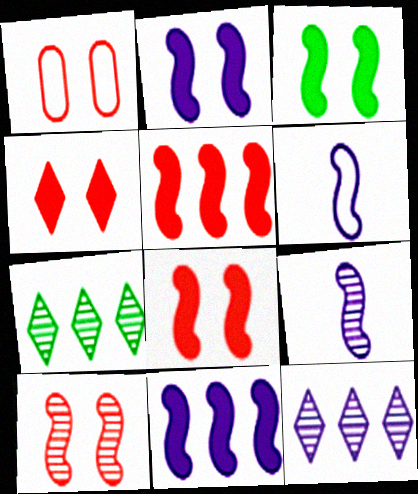[[1, 4, 10], 
[2, 3, 8]]